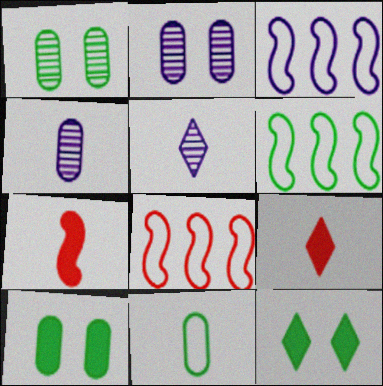[[1, 3, 9], 
[2, 6, 9], 
[3, 6, 8], 
[4, 8, 12], 
[5, 7, 11], 
[5, 8, 10]]